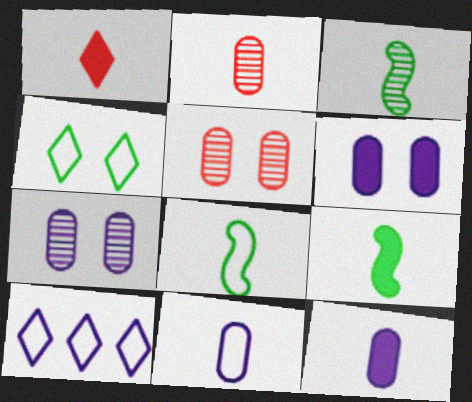[[1, 3, 11], 
[1, 9, 12], 
[3, 8, 9], 
[5, 9, 10]]